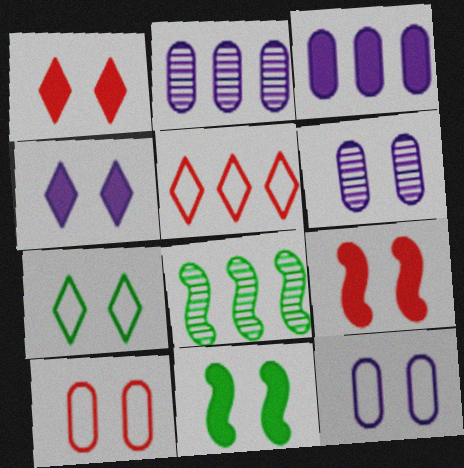[[3, 5, 8], 
[6, 7, 9]]